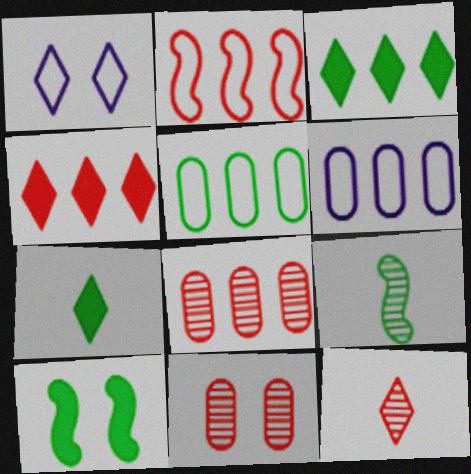[[1, 3, 12], 
[1, 10, 11], 
[2, 4, 8], 
[6, 10, 12]]